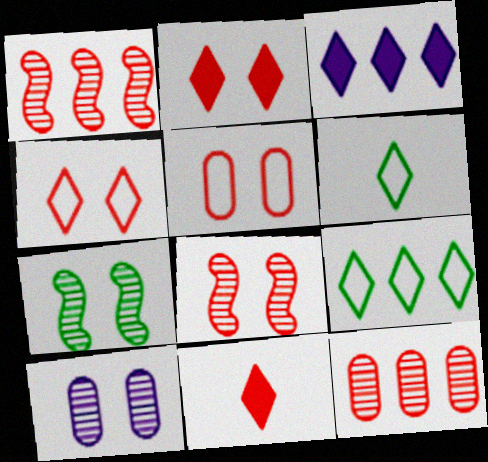[[1, 5, 11], 
[2, 5, 8]]